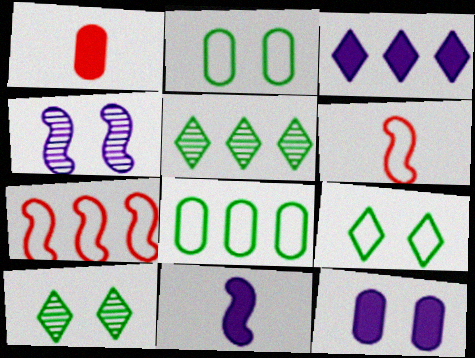[[3, 11, 12], 
[5, 6, 12]]